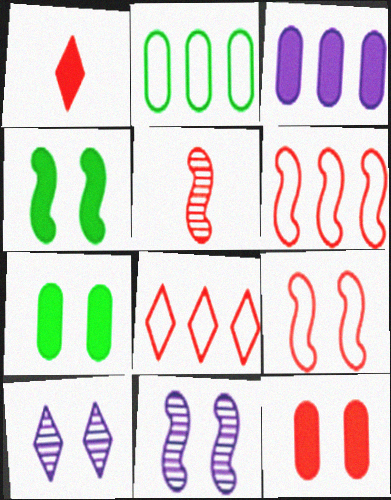[[1, 2, 11], 
[1, 3, 4], 
[4, 9, 11], 
[5, 8, 12], 
[7, 9, 10]]